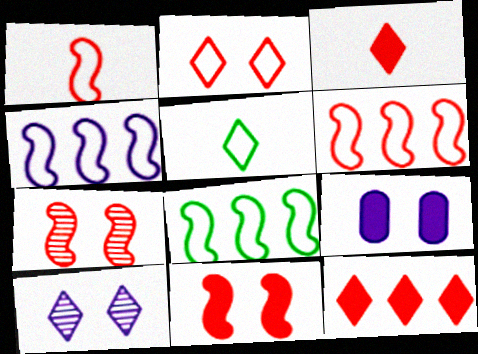[[4, 6, 8], 
[5, 10, 12]]